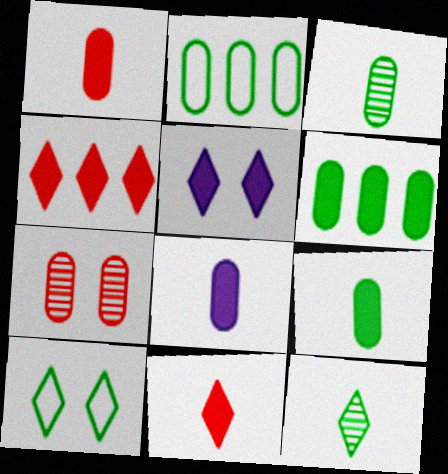[[1, 8, 9], 
[2, 7, 8]]